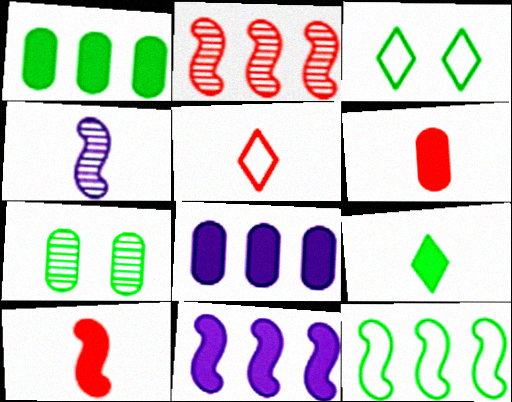[[2, 11, 12], 
[5, 7, 11], 
[7, 9, 12]]